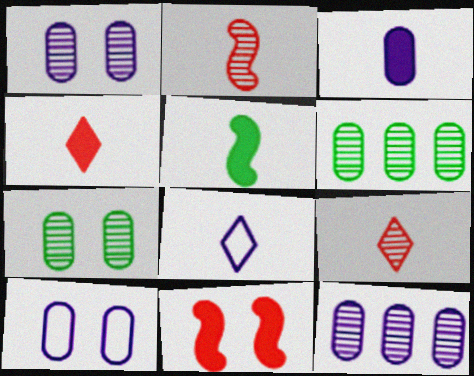[[3, 4, 5], 
[3, 10, 12], 
[6, 8, 11]]